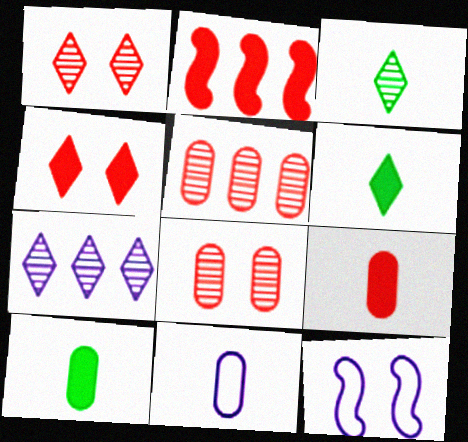[[1, 3, 7], 
[2, 4, 9], 
[5, 6, 12]]